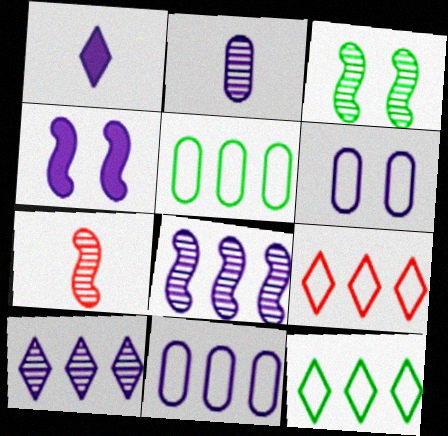[[1, 6, 8], 
[3, 7, 8]]